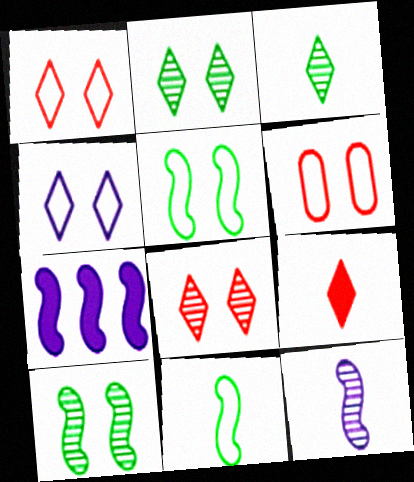[[3, 6, 7], 
[4, 5, 6]]